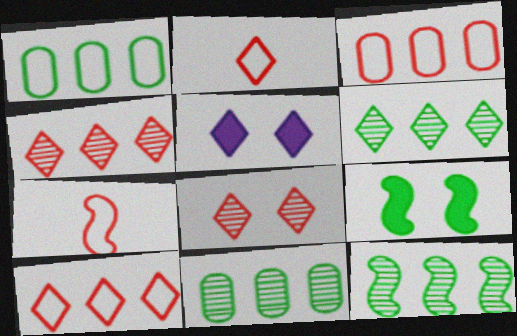[[2, 5, 6], 
[5, 7, 11], 
[6, 11, 12]]